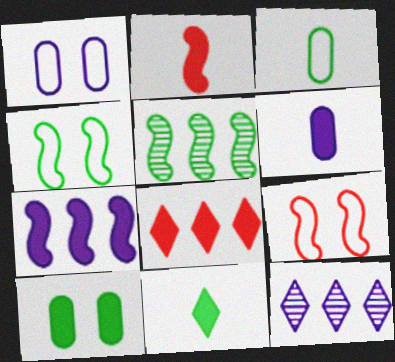[[2, 6, 11]]